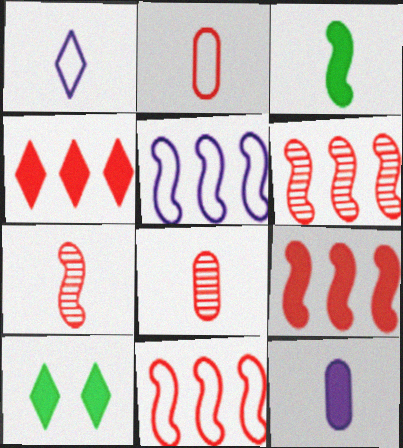[[1, 3, 8], 
[5, 8, 10], 
[6, 9, 11], 
[9, 10, 12]]